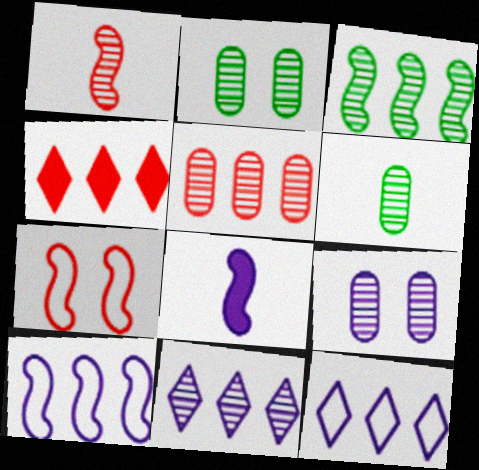[[1, 2, 11], 
[3, 5, 11], 
[3, 7, 8], 
[5, 6, 9], 
[8, 9, 12]]